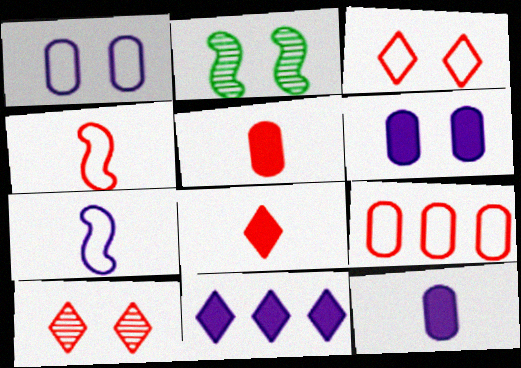[[2, 3, 6], 
[3, 4, 9]]